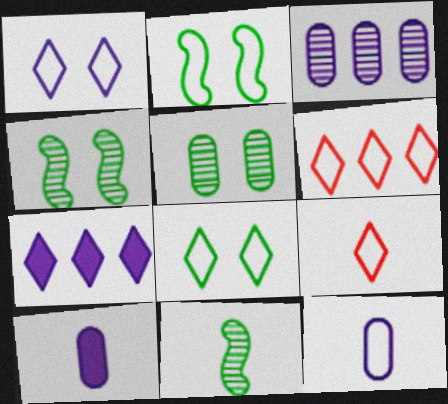[[2, 6, 12], 
[4, 6, 10], 
[9, 10, 11]]